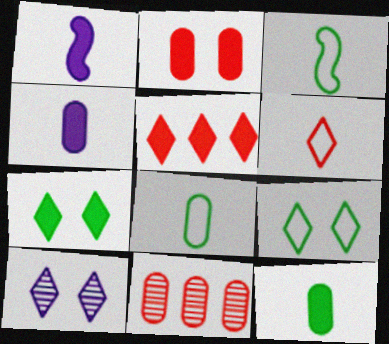[[1, 9, 11]]